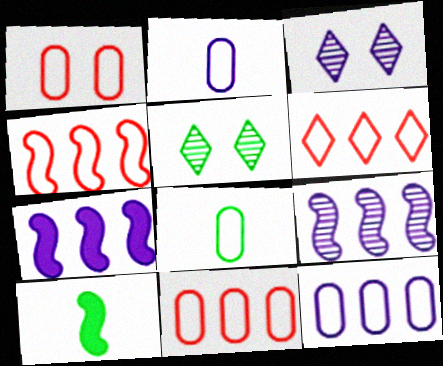[[1, 8, 12], 
[2, 3, 7], 
[3, 10, 11], 
[4, 6, 11]]